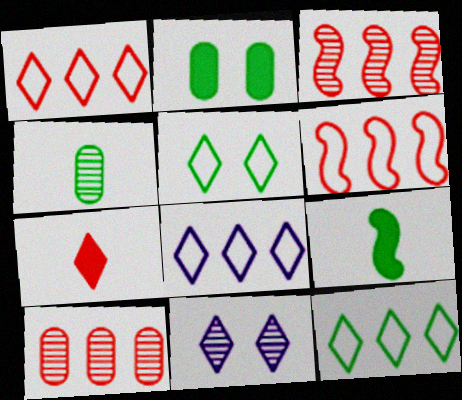[[1, 8, 12], 
[3, 4, 11], 
[7, 11, 12]]